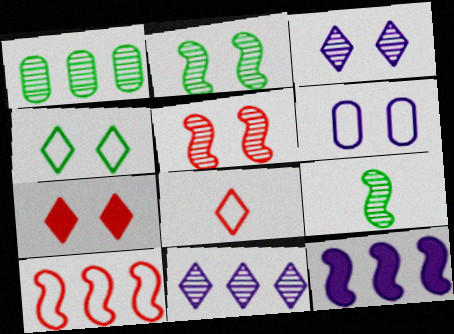[[2, 6, 7], 
[3, 4, 7]]